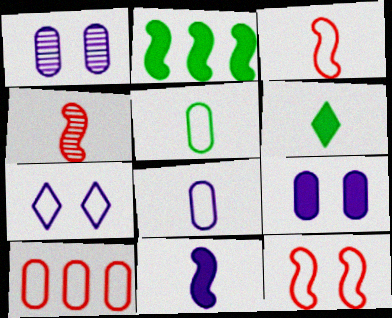[[4, 6, 8]]